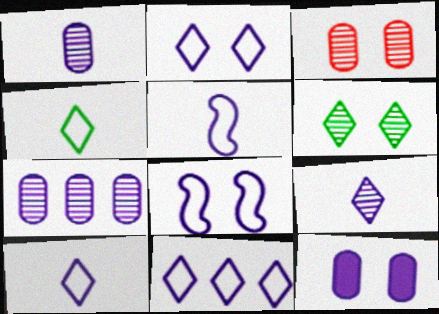[[2, 10, 11]]